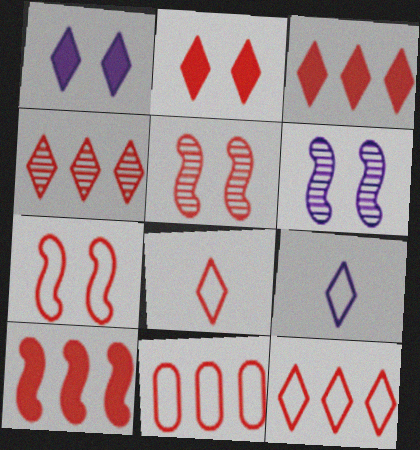[[2, 4, 8], 
[3, 4, 12], 
[4, 10, 11], 
[7, 8, 11]]